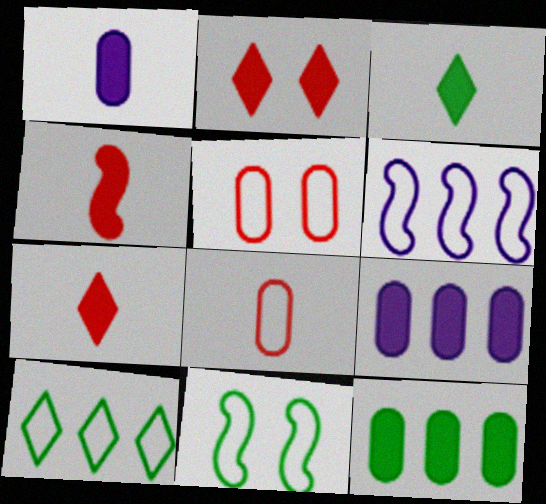[[1, 3, 4]]